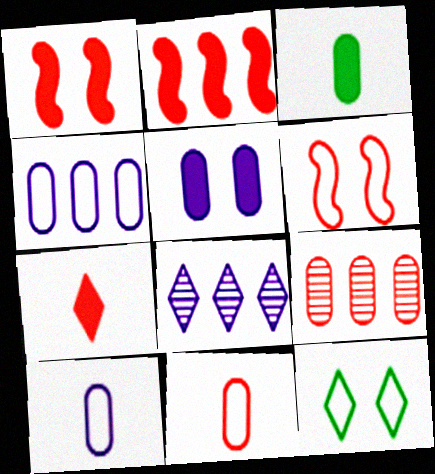[[3, 6, 8], 
[6, 7, 9], 
[7, 8, 12]]